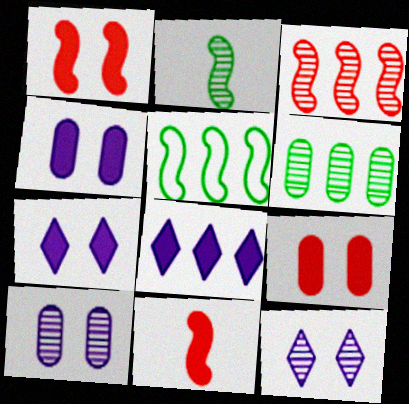[]